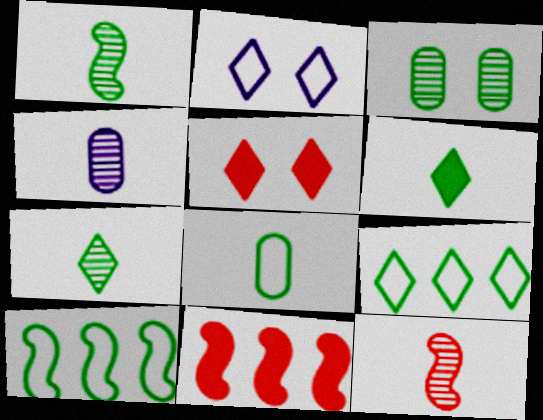[[1, 6, 8], 
[3, 6, 10], 
[4, 5, 10], 
[4, 7, 12]]